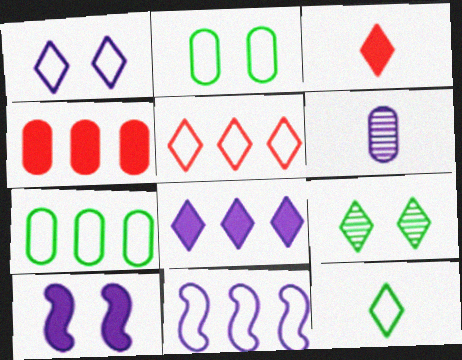[[1, 5, 12], 
[2, 4, 6], 
[5, 7, 11]]